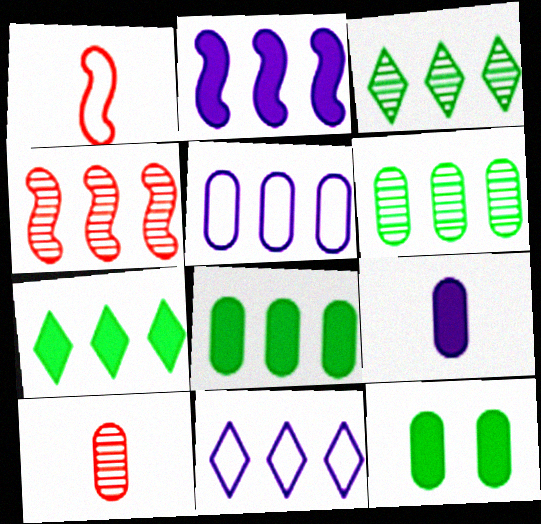[[4, 5, 7], 
[4, 8, 11], 
[5, 10, 12]]